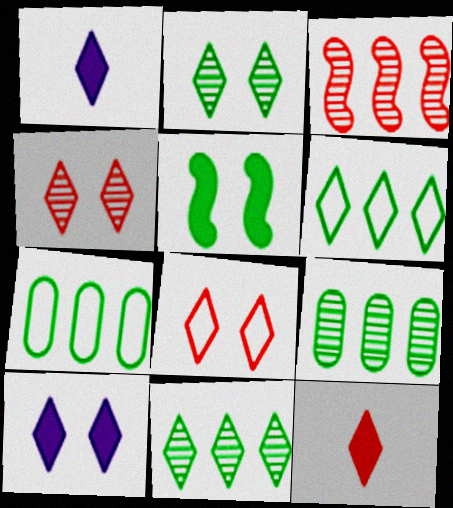[[1, 4, 6], 
[1, 8, 11], 
[2, 8, 10]]